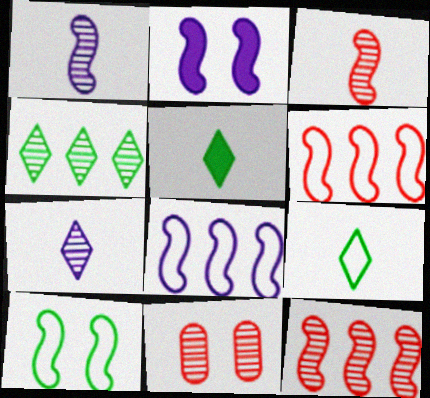[[1, 2, 8], 
[1, 4, 11], 
[5, 8, 11]]